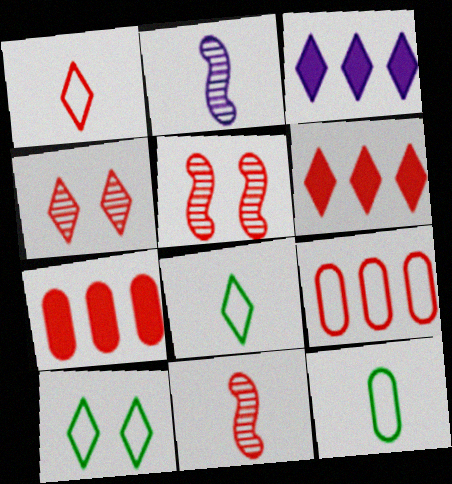[[1, 4, 6], 
[1, 5, 7], 
[2, 7, 10], 
[3, 4, 8], 
[3, 5, 12]]